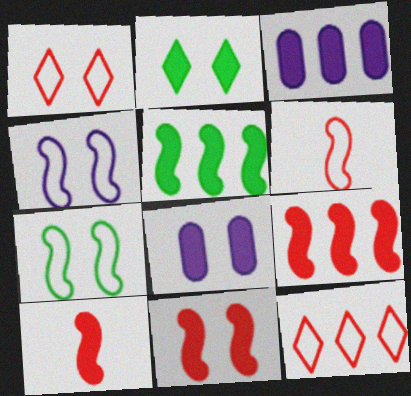[[2, 3, 10], 
[2, 8, 11], 
[9, 10, 11]]